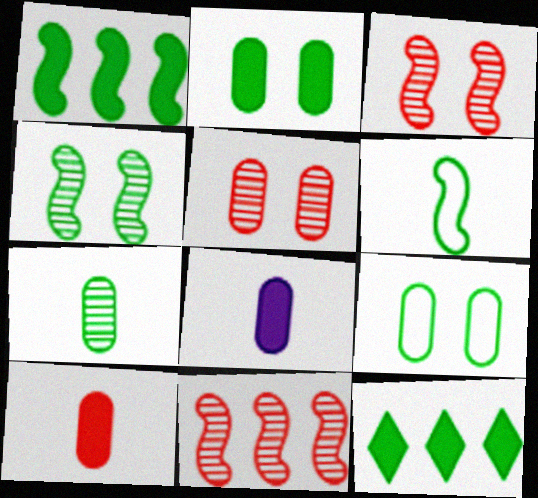[[1, 4, 6]]